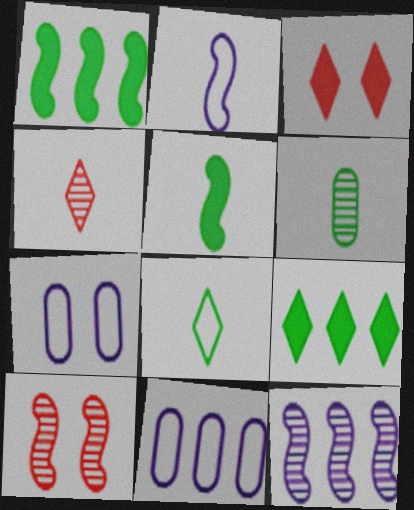[[1, 2, 10], 
[1, 4, 7], 
[5, 6, 8]]